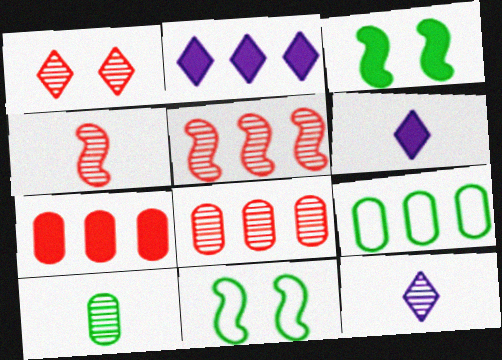[[1, 4, 8], 
[2, 5, 9], 
[3, 6, 7], 
[4, 10, 12], 
[6, 8, 11], 
[7, 11, 12]]